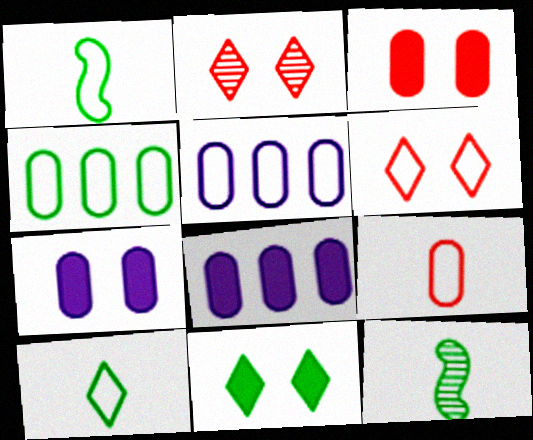[[1, 2, 8], 
[1, 5, 6], 
[4, 11, 12], 
[6, 8, 12]]